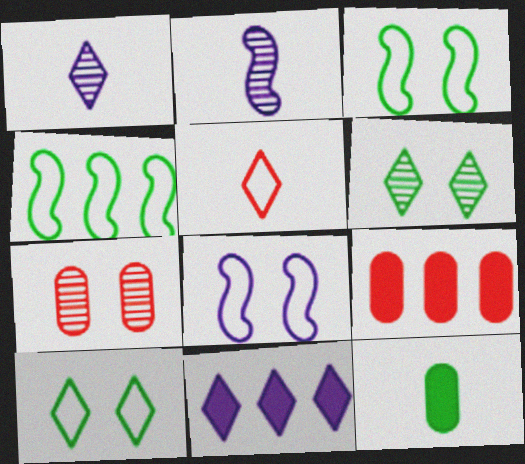[[1, 3, 9], 
[2, 5, 12], 
[2, 9, 10], 
[4, 6, 12], 
[5, 6, 11]]